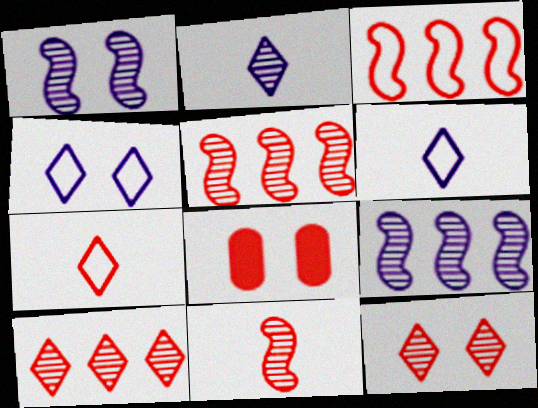[[5, 7, 8]]